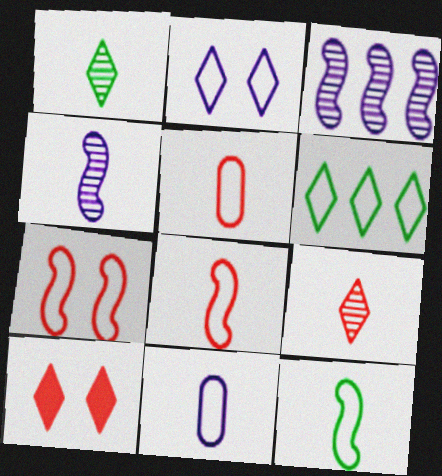[[6, 7, 11]]